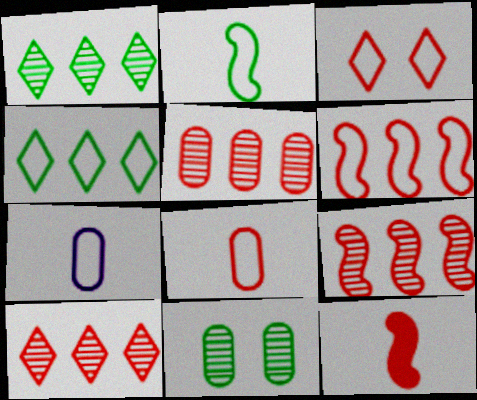[[3, 5, 12], 
[3, 6, 8], 
[5, 9, 10]]